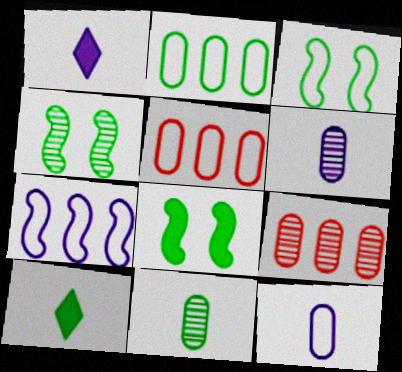[[1, 3, 9], 
[1, 4, 5], 
[2, 4, 10], 
[3, 4, 8]]